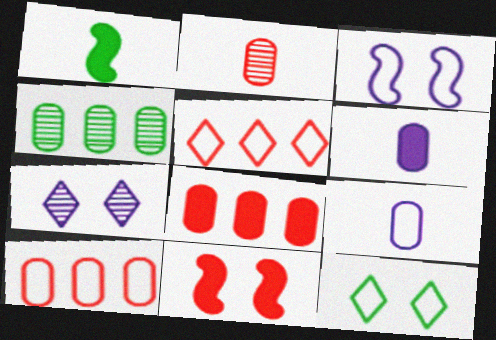[[1, 4, 12], 
[1, 7, 10], 
[2, 5, 11]]